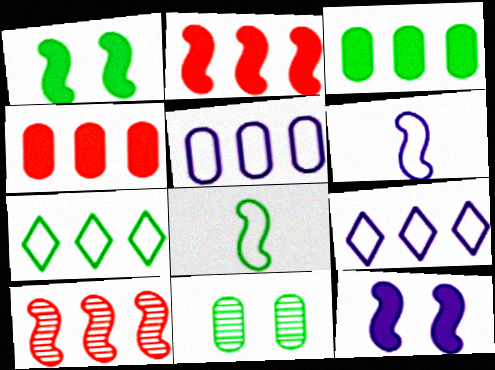[[1, 6, 10], 
[3, 9, 10], 
[8, 10, 12]]